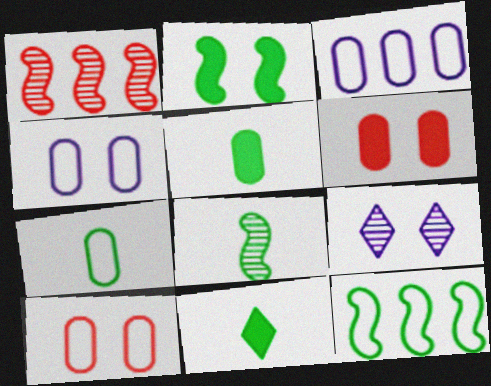[[1, 4, 11], 
[2, 8, 12], 
[2, 9, 10], 
[3, 7, 10], 
[7, 8, 11]]